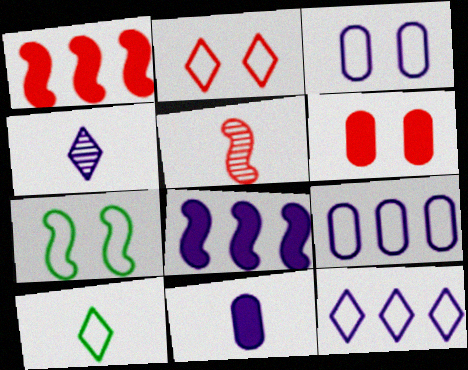[[2, 3, 7], 
[2, 10, 12], 
[3, 4, 8], 
[5, 7, 8], 
[5, 10, 11]]